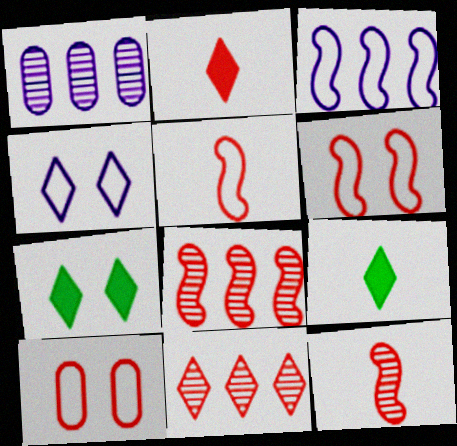[[1, 5, 7], 
[1, 6, 9], 
[2, 8, 10], 
[4, 9, 11]]